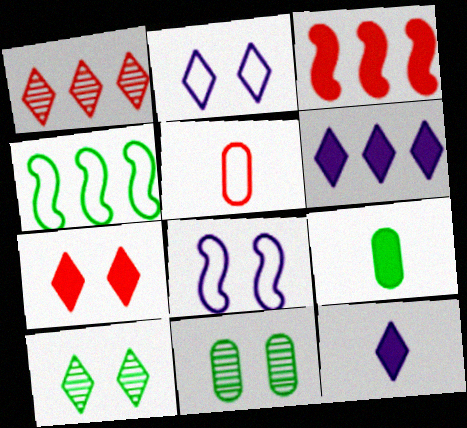[[1, 8, 9], 
[2, 4, 5], 
[2, 7, 10], 
[4, 9, 10], 
[7, 8, 11]]